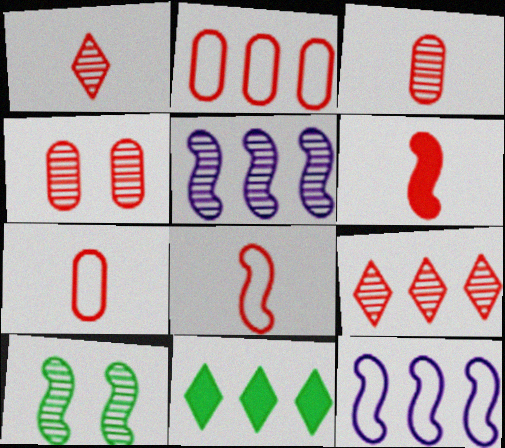[[1, 6, 7], 
[2, 5, 11], 
[6, 10, 12]]